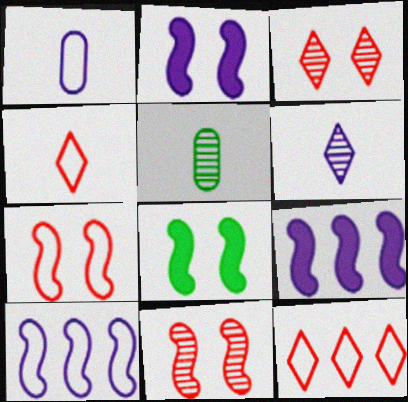[[2, 5, 12]]